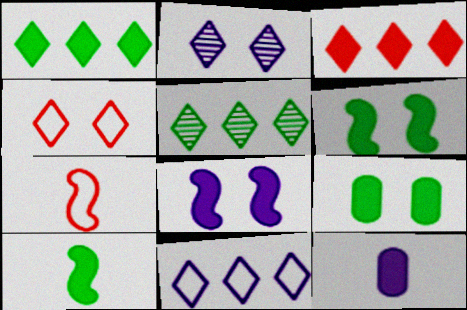[[1, 9, 10], 
[3, 5, 11], 
[3, 6, 12]]